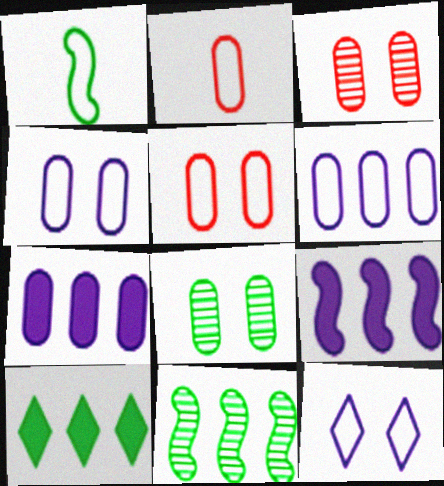[[1, 8, 10], 
[2, 7, 8]]